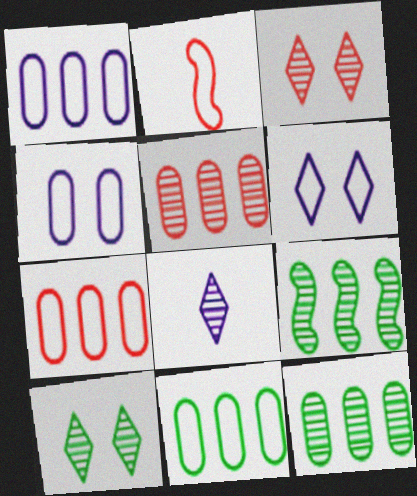[[1, 7, 11], 
[2, 6, 11]]